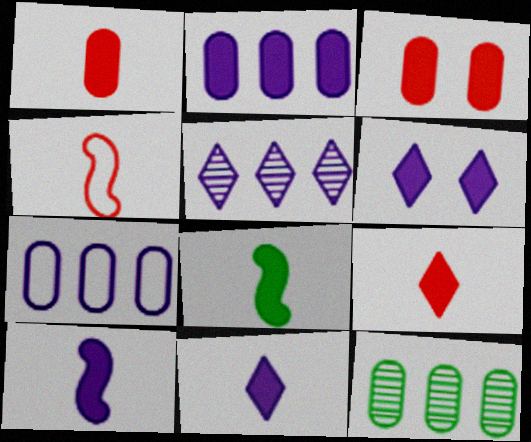[[1, 8, 11], 
[2, 6, 10], 
[4, 6, 12]]